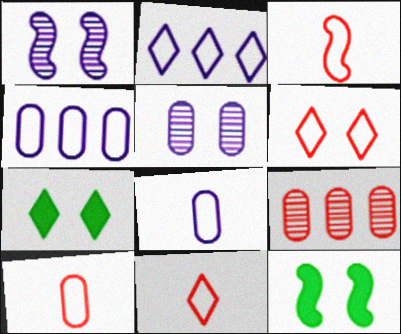[[3, 10, 11], 
[5, 6, 12]]